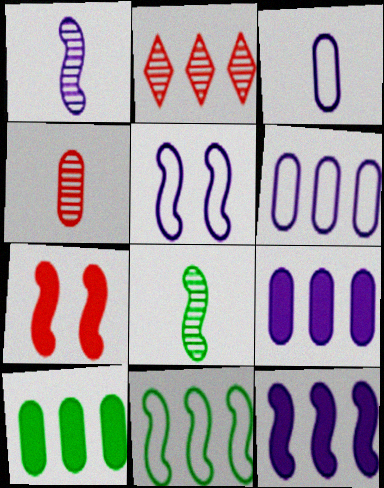[[1, 5, 12], 
[1, 7, 11], 
[2, 9, 11]]